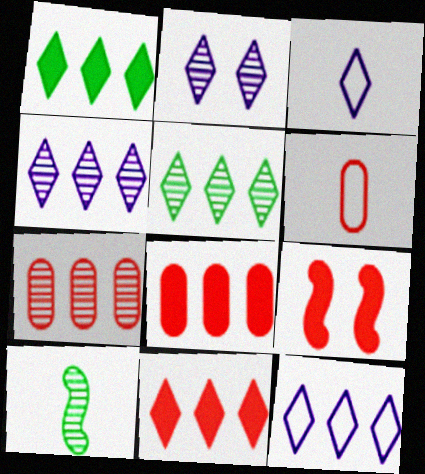[[2, 7, 10], 
[5, 11, 12]]